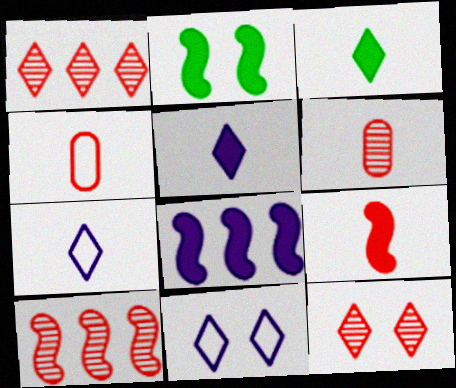[[1, 3, 11], 
[2, 8, 9], 
[6, 10, 12]]